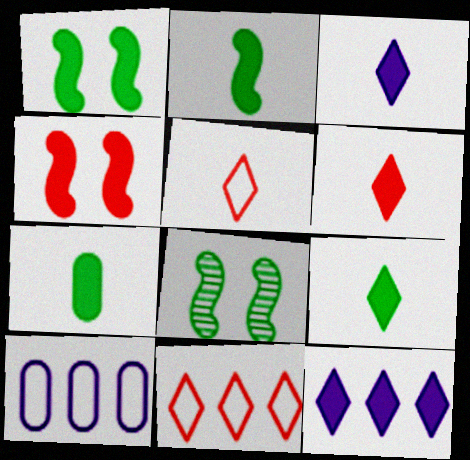[[2, 7, 9], 
[3, 6, 9], 
[4, 7, 12], 
[6, 8, 10]]